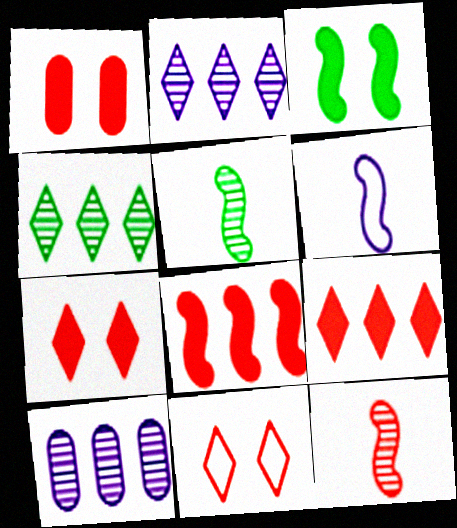[[1, 4, 6]]